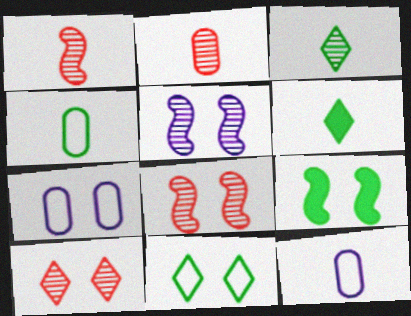[[1, 6, 12], 
[7, 9, 10]]